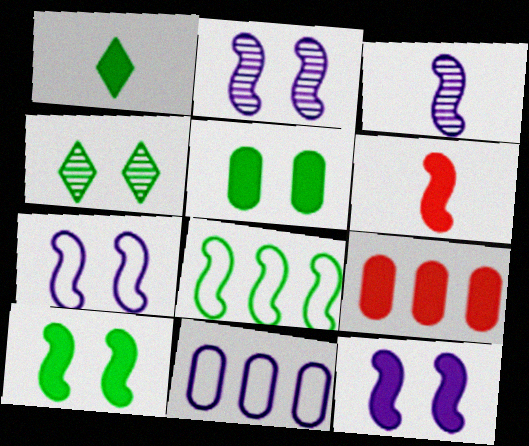[[1, 9, 12], 
[2, 6, 8], 
[2, 7, 12], 
[4, 6, 11]]